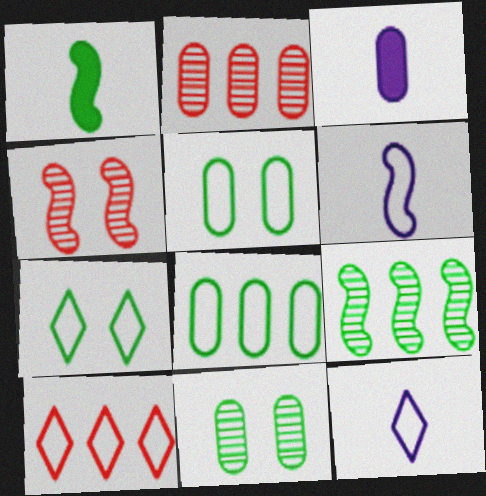[[2, 3, 5], 
[5, 6, 10], 
[7, 10, 12]]